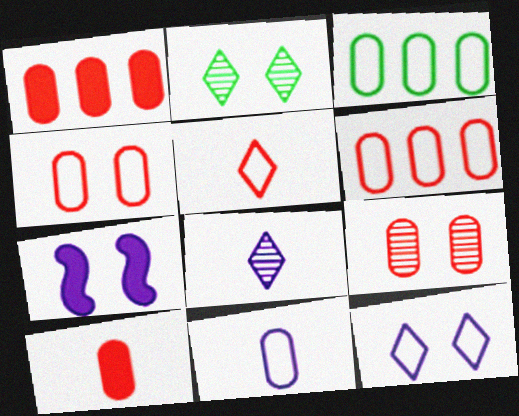[[2, 4, 7], 
[3, 4, 11], 
[6, 9, 10]]